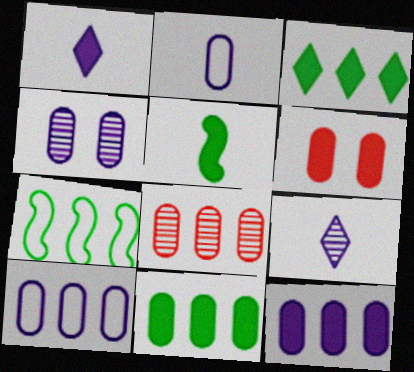[[2, 4, 12], 
[6, 7, 9], 
[8, 10, 11]]